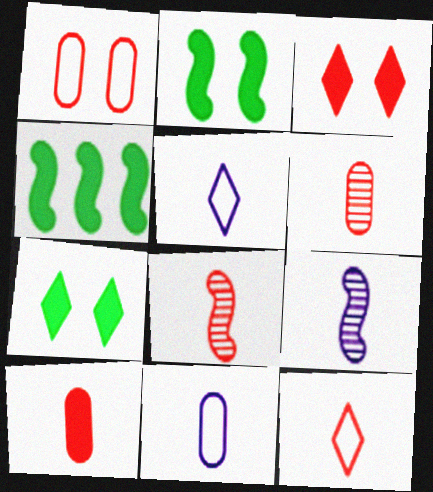[[8, 10, 12]]